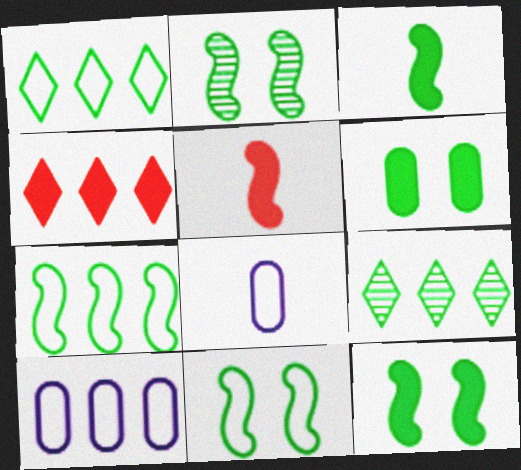[[2, 3, 7], 
[2, 4, 8], 
[2, 11, 12]]